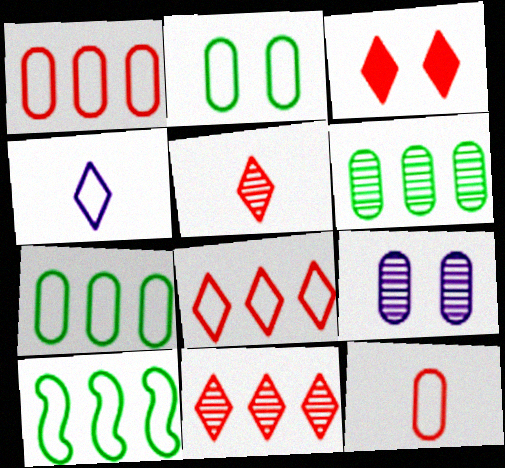[[3, 5, 8]]